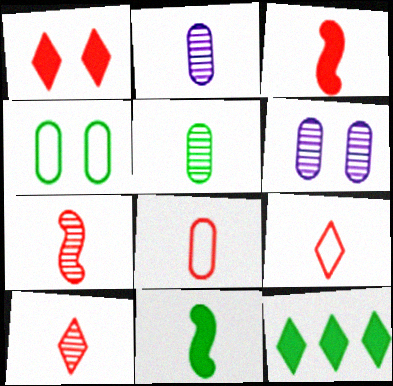[[2, 9, 11], 
[3, 8, 10]]